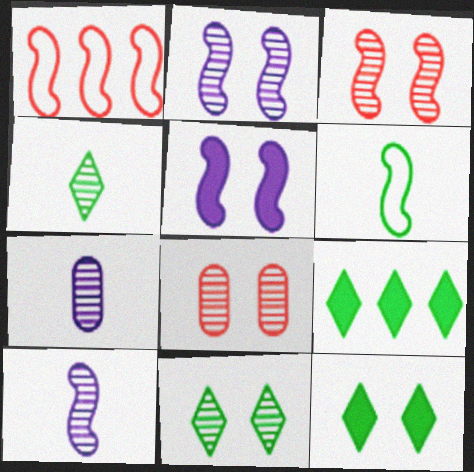[[1, 7, 12], 
[2, 8, 11]]